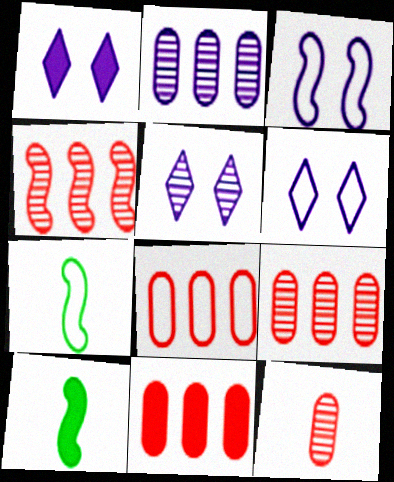[[1, 5, 6], 
[1, 7, 9], 
[1, 10, 11], 
[3, 4, 10], 
[5, 7, 11], 
[5, 8, 10], 
[6, 7, 8], 
[6, 9, 10], 
[8, 9, 11]]